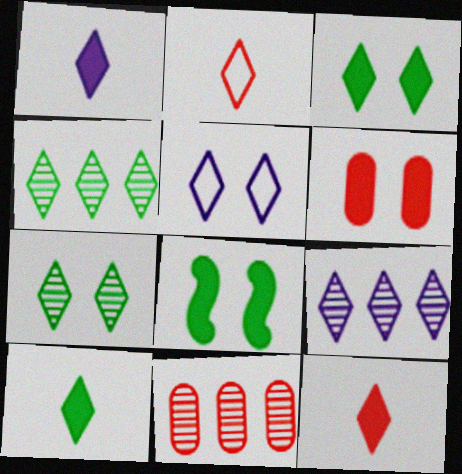[[1, 5, 9], 
[1, 10, 12], 
[2, 3, 9], 
[4, 5, 12]]